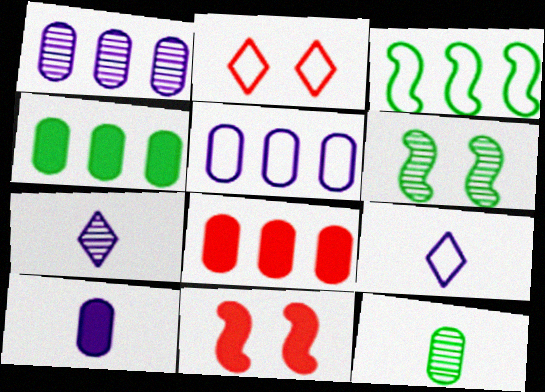[[6, 8, 9]]